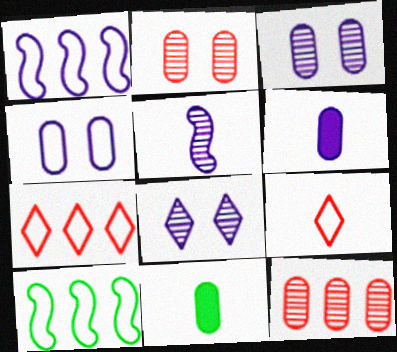[[1, 6, 8], 
[4, 9, 10], 
[4, 11, 12], 
[5, 9, 11]]